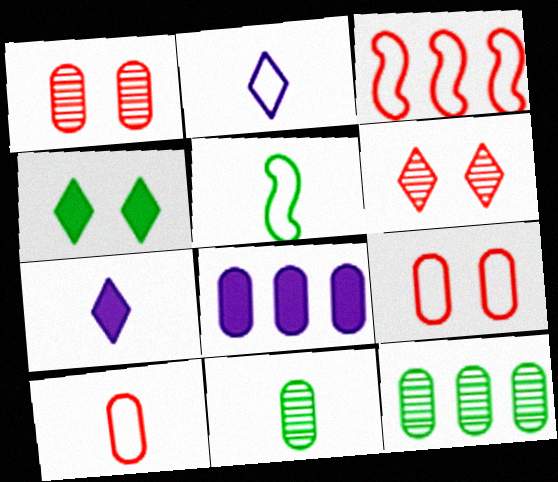[[2, 5, 10], 
[4, 5, 12], 
[5, 6, 8], 
[8, 9, 11]]